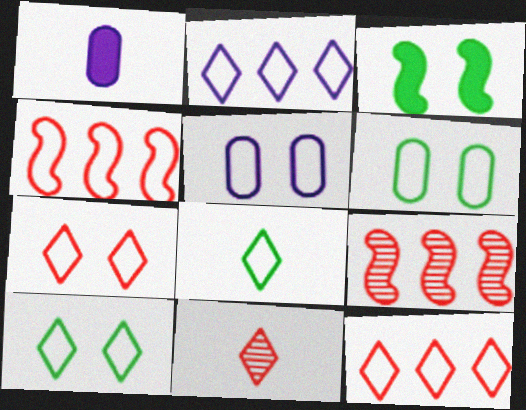[[1, 9, 10], 
[2, 7, 8], 
[4, 5, 8]]